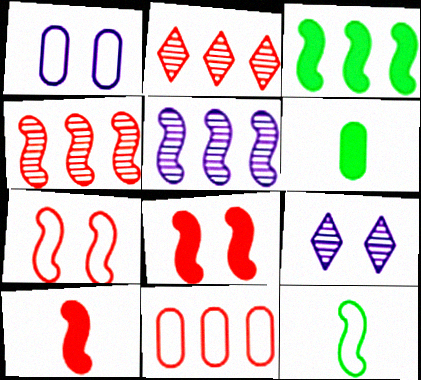[[4, 7, 10], 
[5, 8, 12]]